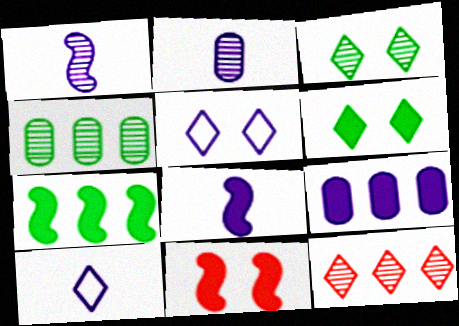[[1, 5, 9], 
[2, 8, 10], 
[4, 10, 11], 
[6, 10, 12], 
[7, 8, 11]]